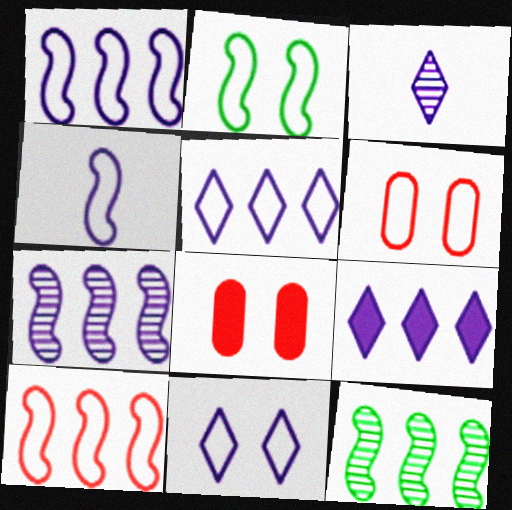[[2, 4, 10], 
[2, 6, 11], 
[3, 9, 11]]